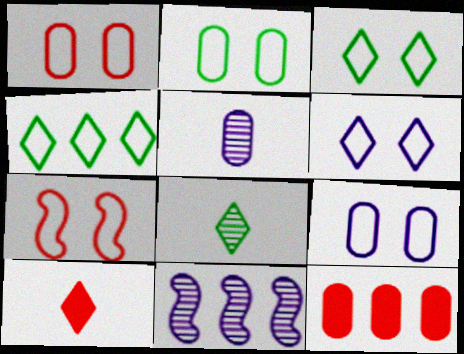[[1, 2, 9], 
[2, 5, 12], 
[2, 6, 7], 
[2, 10, 11], 
[3, 7, 9], 
[4, 11, 12]]